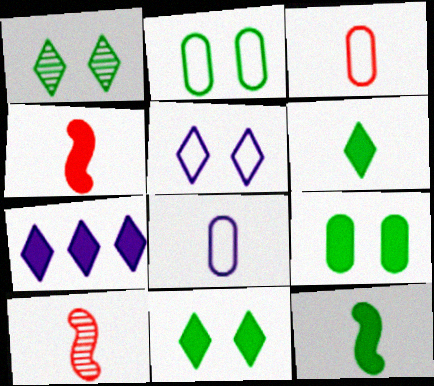[[2, 7, 10], 
[4, 7, 9], 
[6, 8, 10]]